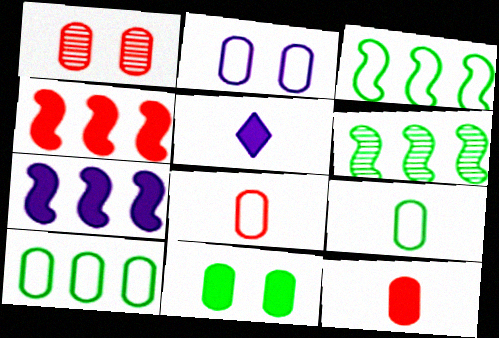[[1, 2, 11], 
[1, 3, 5], 
[2, 8, 10], 
[4, 5, 11]]